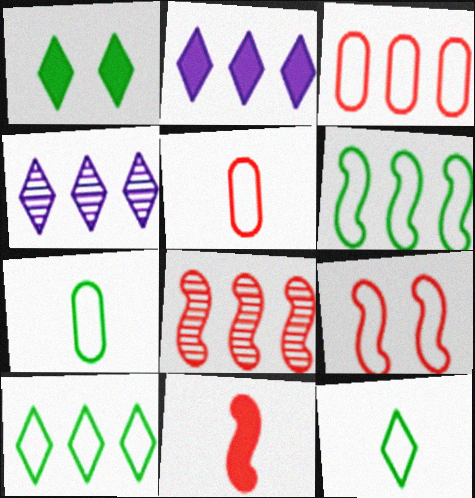[[8, 9, 11]]